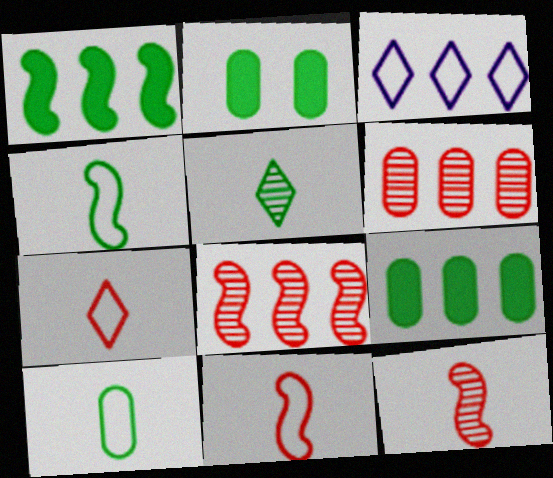[[1, 3, 6], 
[2, 3, 12], 
[3, 8, 9]]